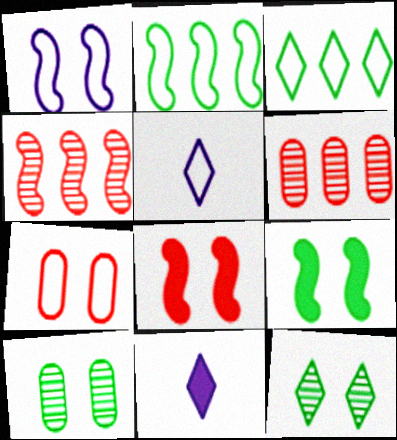[[2, 5, 7], 
[5, 6, 9]]